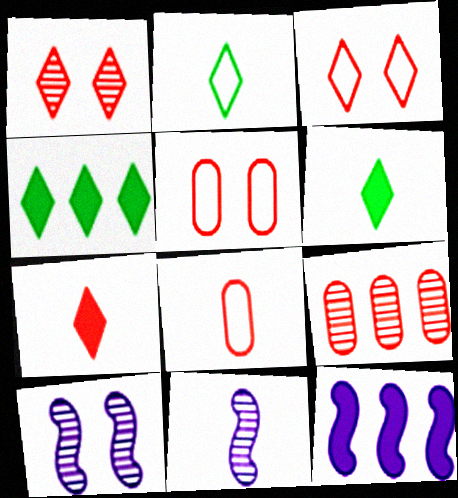[[4, 5, 11], 
[4, 8, 10], 
[6, 8, 11]]